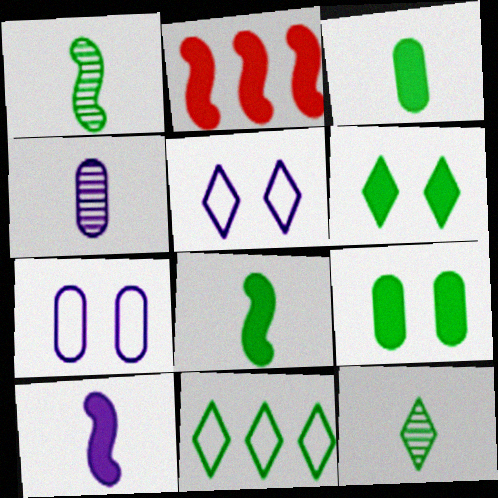[[1, 9, 11], 
[2, 7, 12], 
[6, 11, 12]]